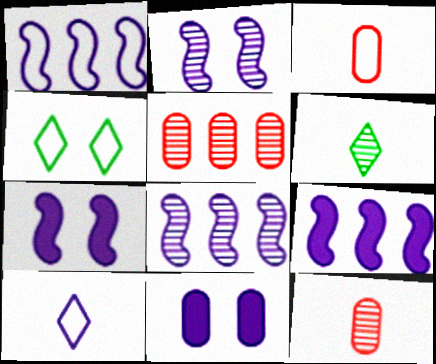[[1, 3, 4], 
[1, 8, 9], 
[2, 5, 6], 
[4, 9, 12], 
[8, 10, 11]]